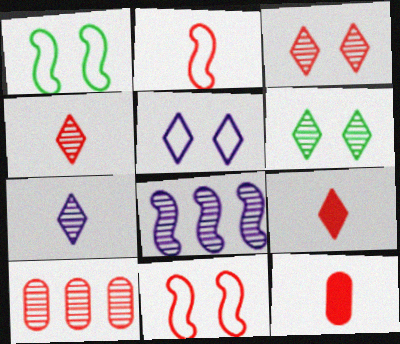[[2, 4, 12], 
[9, 10, 11]]